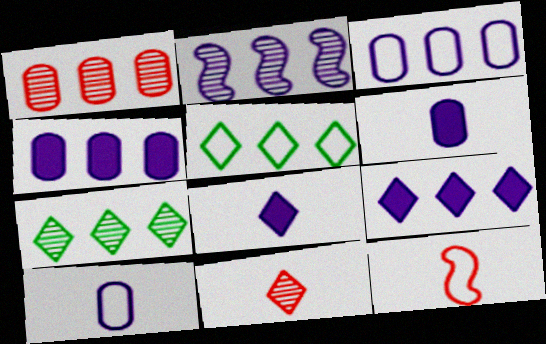[[1, 2, 7], 
[2, 3, 9]]